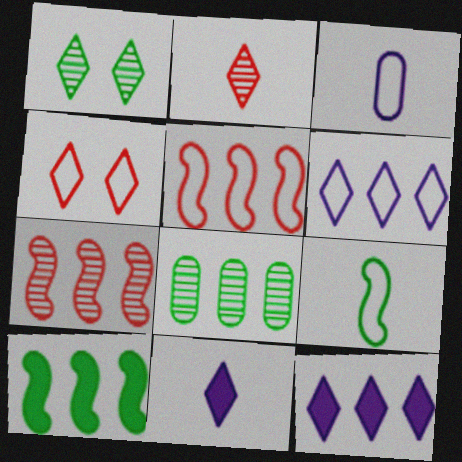[[5, 8, 12]]